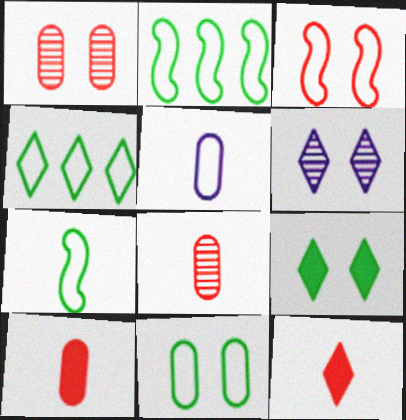[[2, 6, 10], 
[3, 4, 5], 
[4, 6, 12], 
[4, 7, 11]]